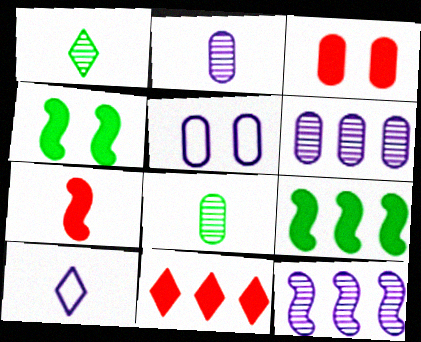[[3, 7, 11], 
[7, 8, 10]]